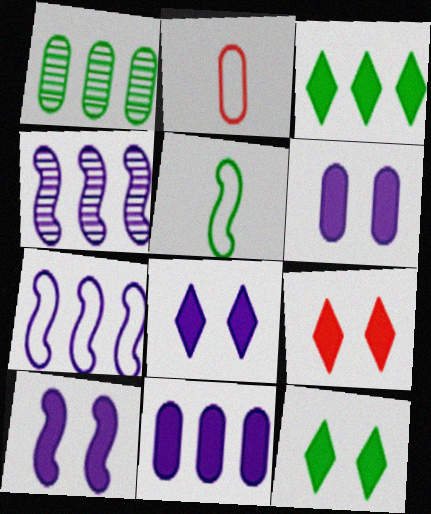[[1, 2, 6], 
[1, 5, 12], 
[2, 4, 12], 
[6, 8, 10], 
[8, 9, 12]]